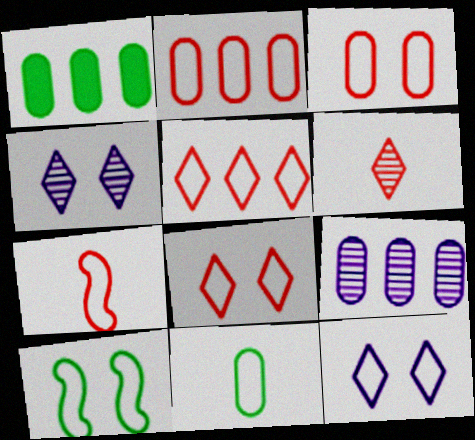[[1, 2, 9], 
[1, 4, 7], 
[2, 7, 8], 
[3, 5, 7], 
[3, 10, 12]]